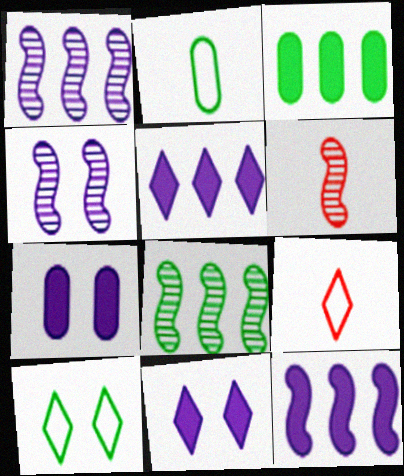[[3, 4, 9], 
[4, 6, 8], 
[7, 8, 9]]